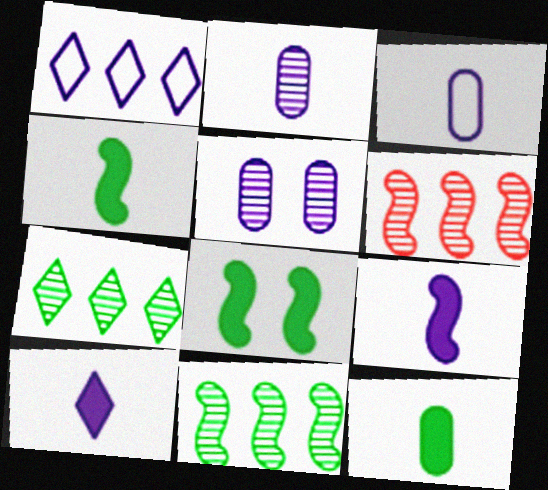[[1, 5, 9]]